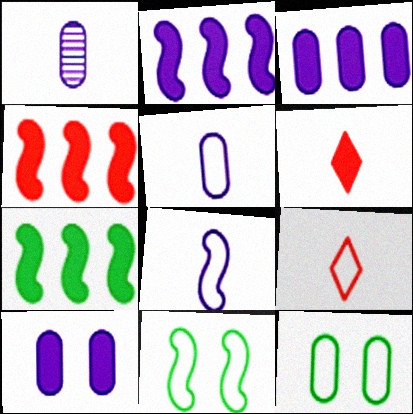[[2, 4, 7], 
[6, 7, 10]]